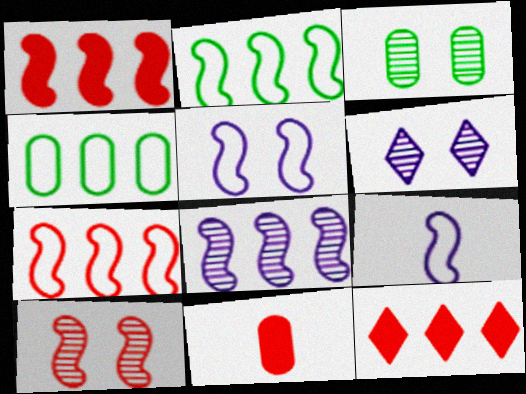[[1, 2, 8], 
[2, 6, 11], 
[3, 6, 10], 
[3, 9, 12], 
[4, 8, 12]]